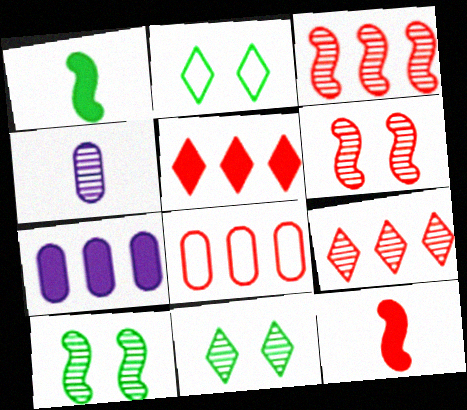[[3, 4, 11], 
[3, 5, 8], 
[4, 9, 10]]